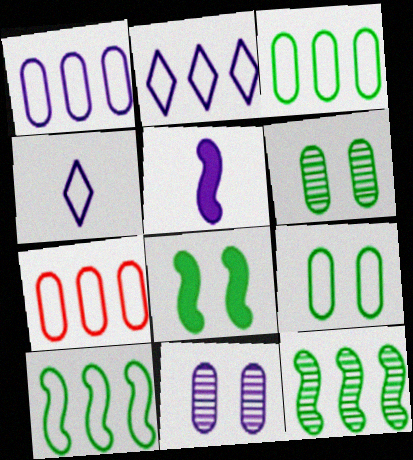[[1, 3, 7], 
[2, 5, 11], 
[2, 7, 10]]